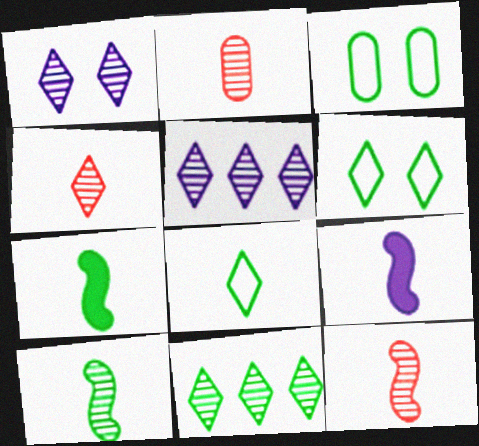[[1, 4, 11], 
[2, 4, 12], 
[2, 8, 9], 
[3, 7, 11]]